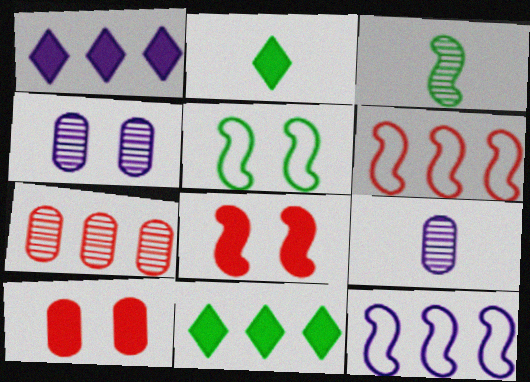[[2, 4, 6], 
[3, 8, 12], 
[7, 11, 12]]